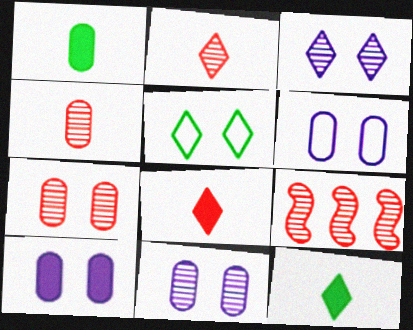[[2, 7, 9], 
[6, 9, 12], 
[6, 10, 11]]